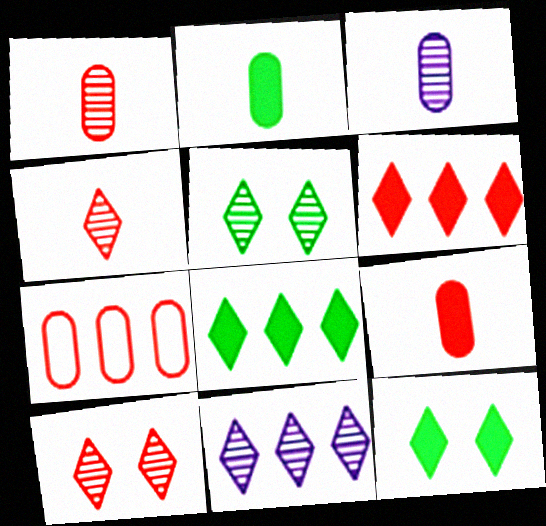[[4, 5, 11]]